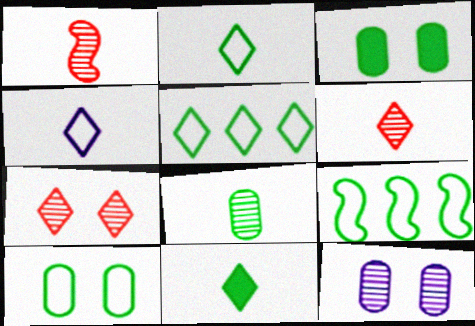[[2, 9, 10], 
[4, 6, 11]]